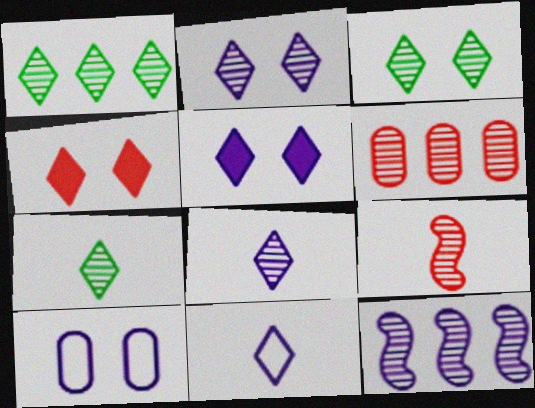[[1, 3, 7], 
[1, 4, 11], 
[1, 6, 12]]